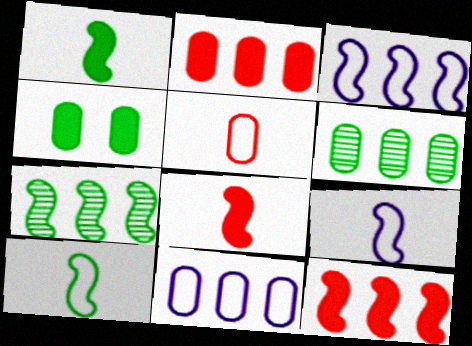[[2, 6, 11], 
[3, 7, 12]]